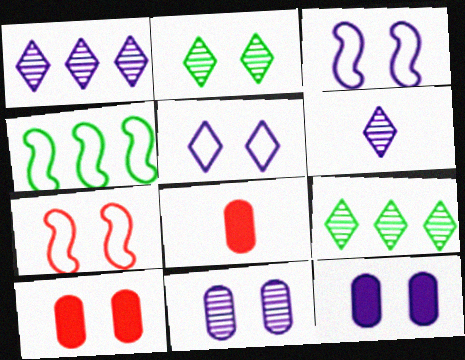[[2, 3, 10], 
[2, 7, 12], 
[3, 8, 9], 
[4, 6, 10]]